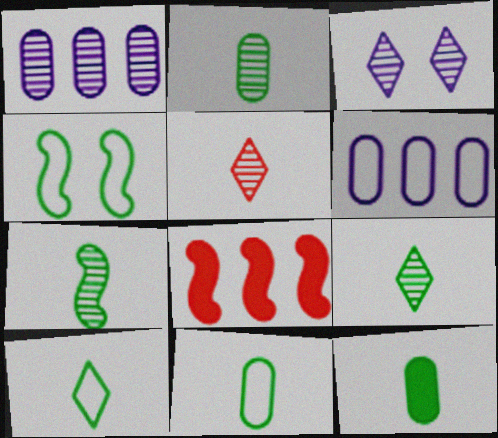[[2, 7, 9], 
[2, 11, 12], 
[3, 8, 11], 
[7, 10, 12]]